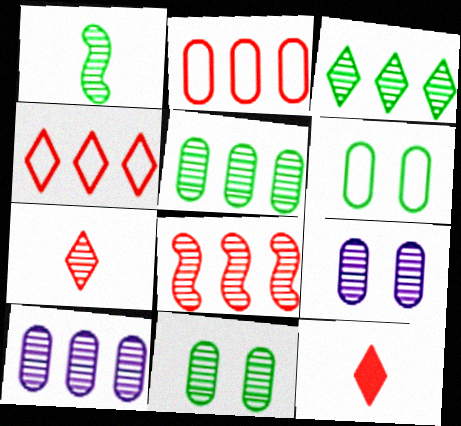[[1, 3, 11], 
[3, 8, 10]]